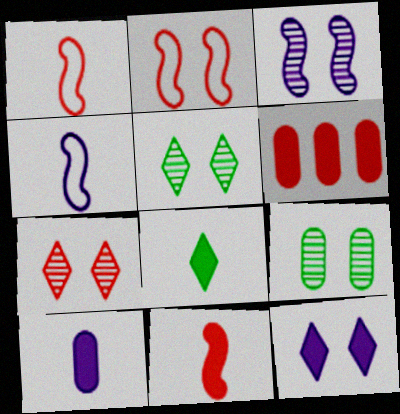[[1, 6, 7], 
[2, 9, 12], 
[3, 7, 9], 
[4, 5, 6], 
[8, 10, 11]]